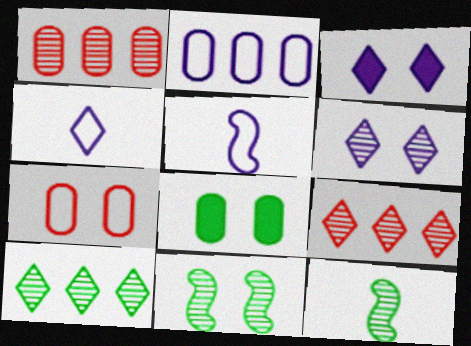[[1, 6, 12], 
[3, 7, 11], 
[5, 8, 9]]